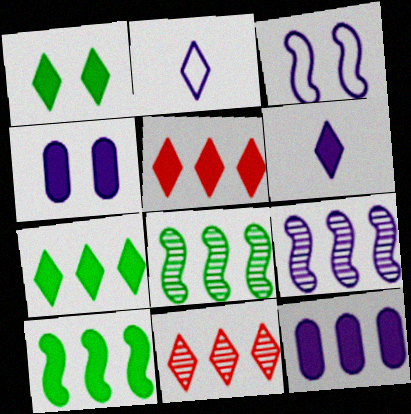[[1, 2, 11], 
[1, 5, 6], 
[2, 4, 9], 
[5, 10, 12]]